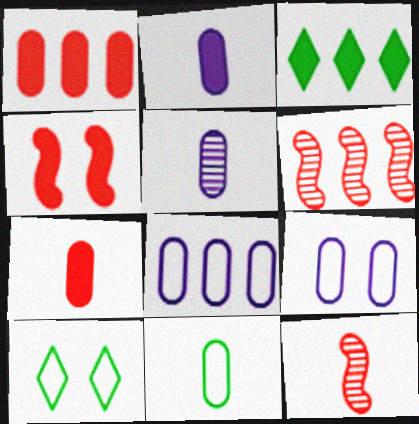[[2, 3, 4], 
[2, 6, 10], 
[3, 6, 8], 
[3, 9, 12], 
[5, 7, 11]]